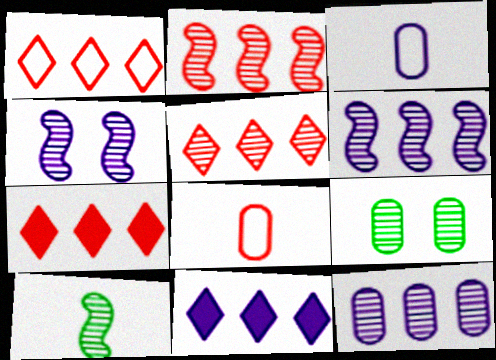[[1, 5, 7], 
[2, 4, 10], 
[3, 4, 11]]